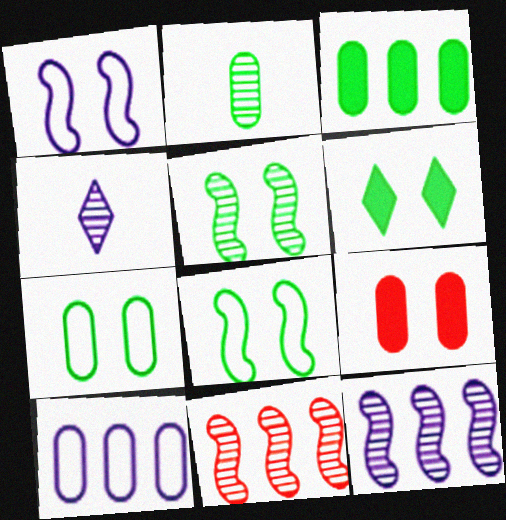[[2, 3, 7], 
[2, 9, 10], 
[5, 6, 7]]